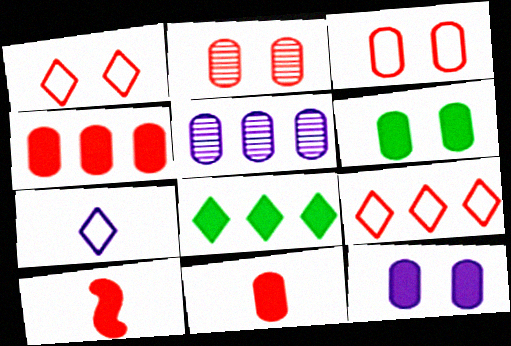[[2, 9, 10], 
[8, 10, 12]]